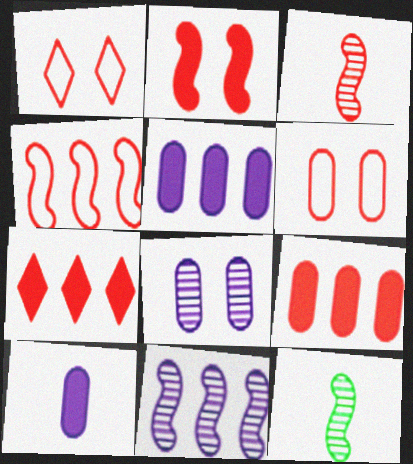[[1, 3, 9], 
[1, 5, 12], 
[2, 3, 4], 
[3, 6, 7]]